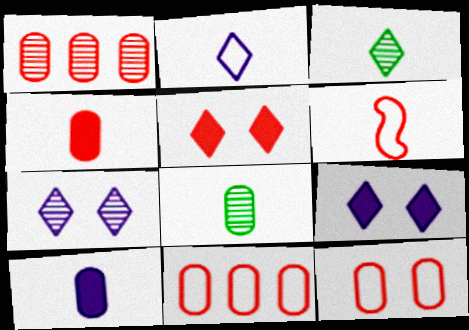[[1, 4, 12], 
[1, 5, 6], 
[3, 6, 10]]